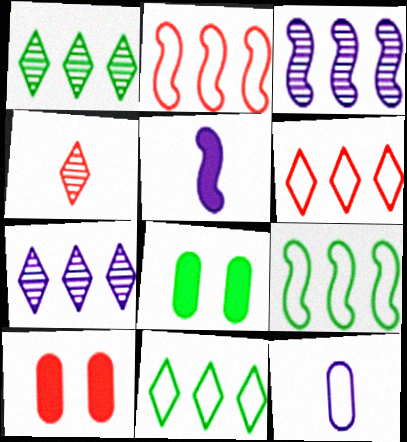[[2, 4, 10]]